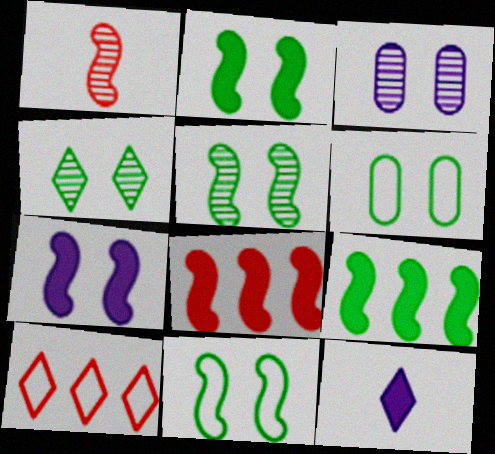[[2, 4, 6], 
[2, 5, 11], 
[4, 10, 12]]